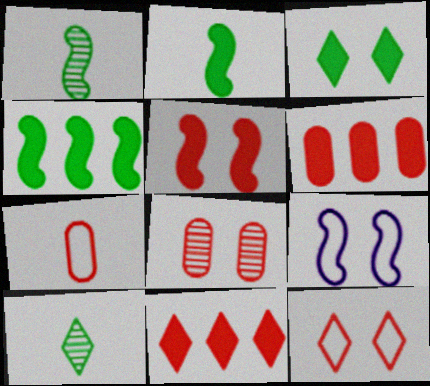[[3, 8, 9], 
[5, 8, 12], 
[6, 7, 8], 
[6, 9, 10]]